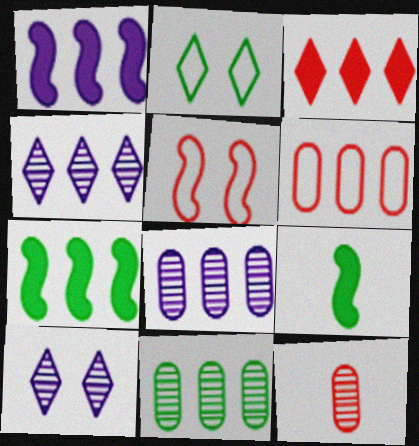[[1, 2, 12], 
[2, 9, 11], 
[3, 5, 12], 
[4, 6, 7], 
[6, 9, 10]]